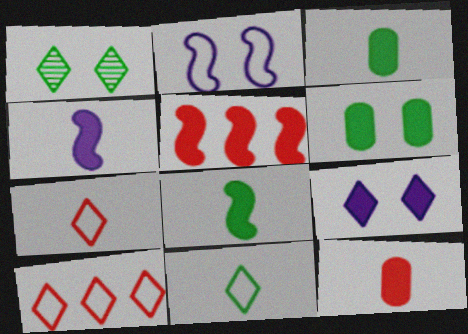[[3, 5, 9]]